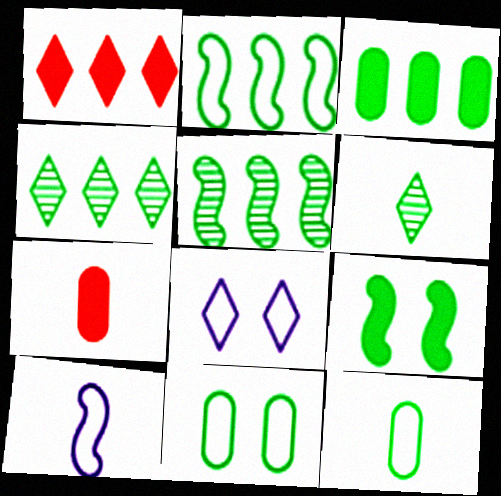[[1, 6, 8], 
[2, 3, 4], 
[4, 9, 12], 
[5, 7, 8], 
[6, 7, 10]]